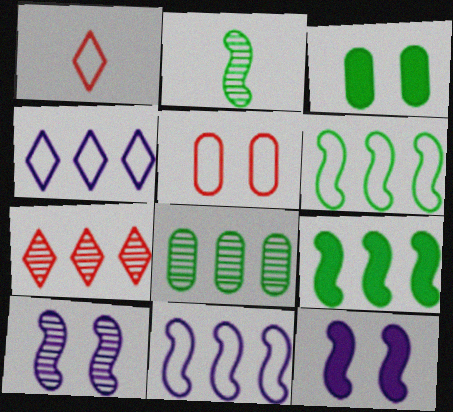[[1, 8, 12]]